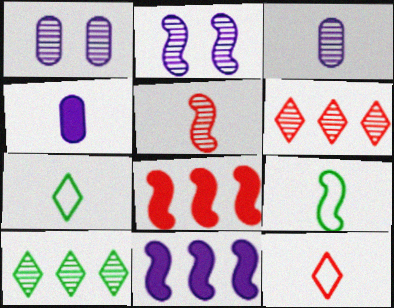[[1, 5, 10], 
[1, 7, 8], 
[2, 8, 9], 
[4, 5, 7]]